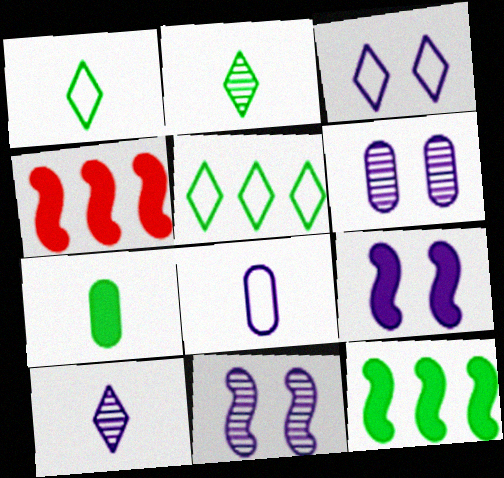[[1, 4, 6], 
[3, 6, 9]]